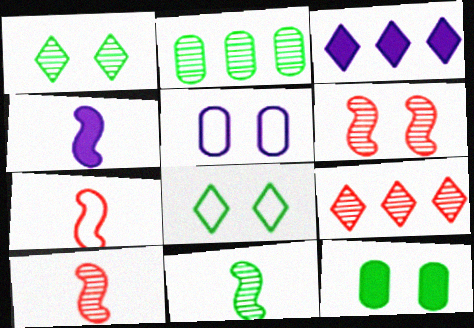[[1, 2, 11], 
[4, 7, 11]]